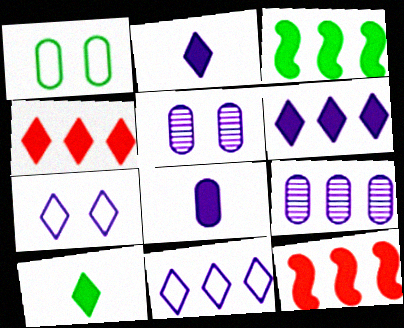[]